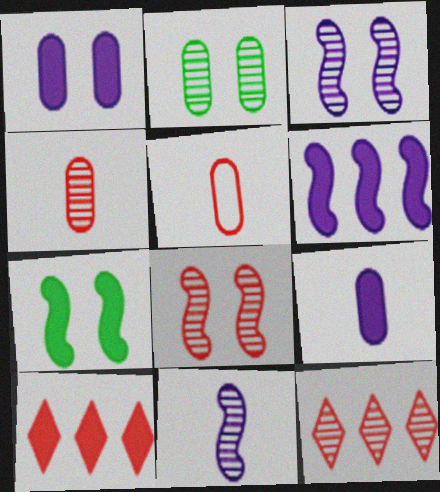[[2, 11, 12], 
[4, 8, 12], 
[5, 8, 10], 
[7, 9, 10]]